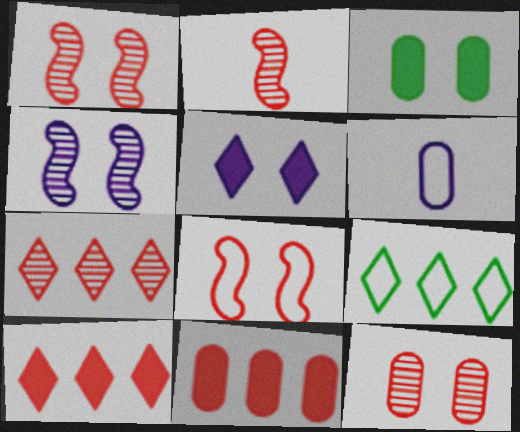[[2, 7, 12], 
[6, 8, 9]]